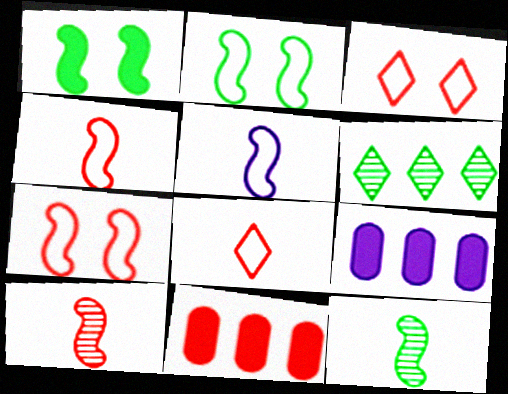[[3, 9, 12], 
[3, 10, 11]]